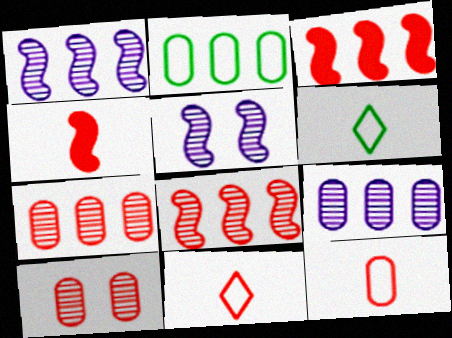[[3, 10, 11]]